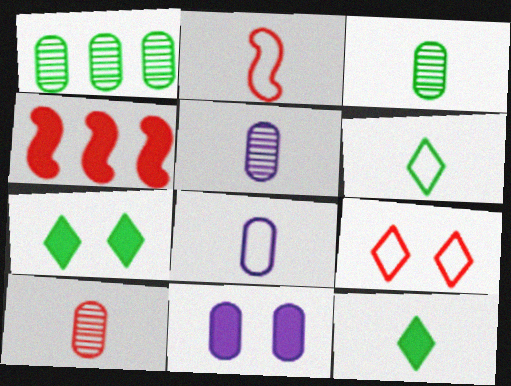[[2, 5, 12], 
[2, 6, 8], 
[3, 5, 10], 
[4, 9, 10], 
[4, 11, 12]]